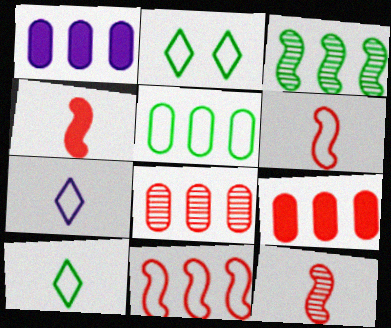[[1, 2, 12], 
[1, 5, 8], 
[4, 6, 12]]